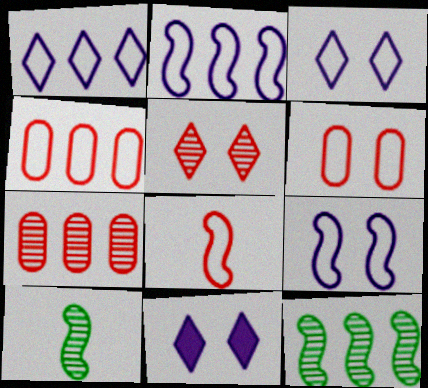[[4, 10, 11]]